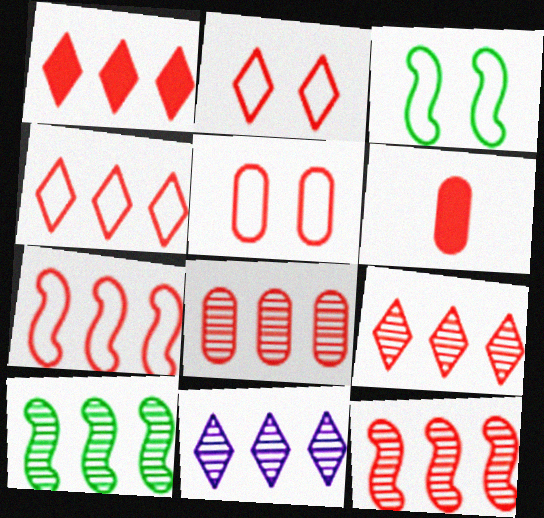[[1, 4, 9], 
[1, 7, 8], 
[2, 6, 12], 
[3, 6, 11], 
[5, 6, 8], 
[8, 9, 12], 
[8, 10, 11]]